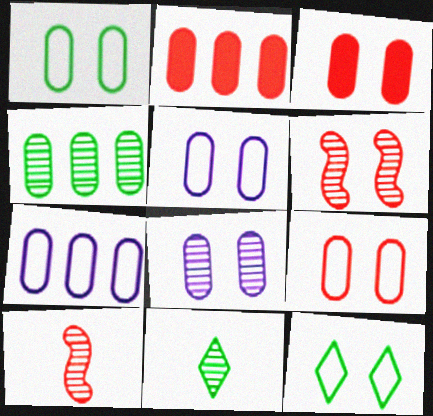[[1, 3, 8], 
[1, 5, 9], 
[2, 4, 7]]